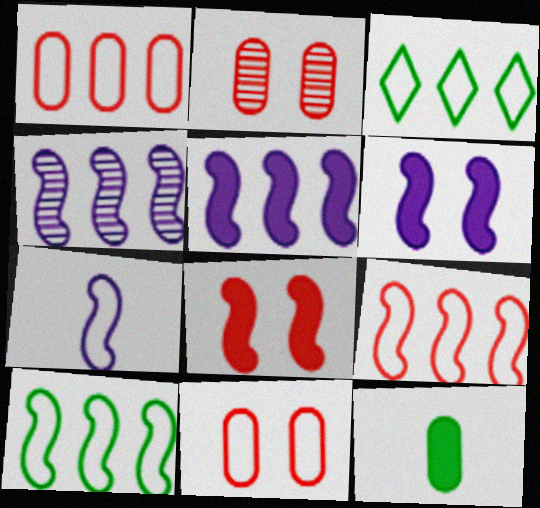[[3, 7, 11], 
[4, 6, 7]]